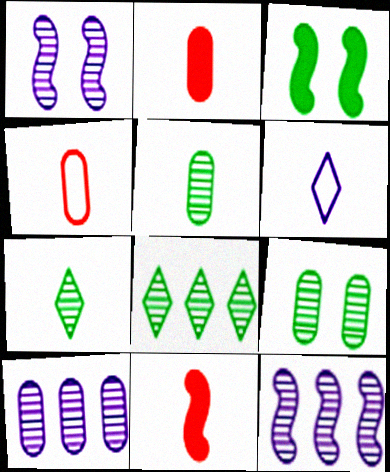[[5, 6, 11]]